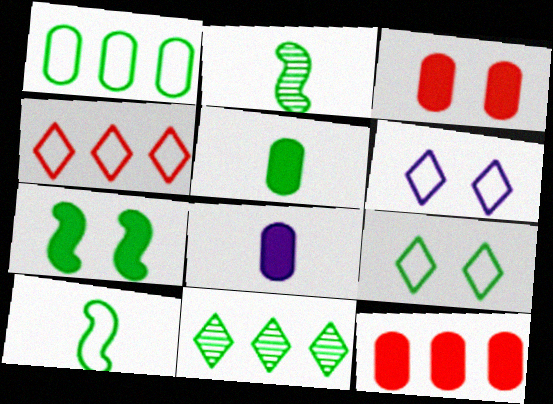[[1, 9, 10], 
[2, 6, 12]]